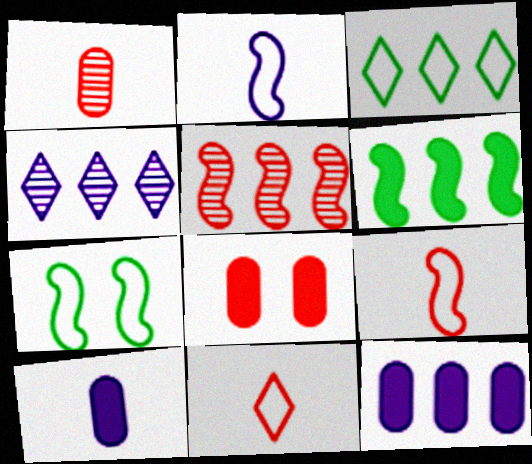[[3, 5, 12], 
[5, 8, 11]]